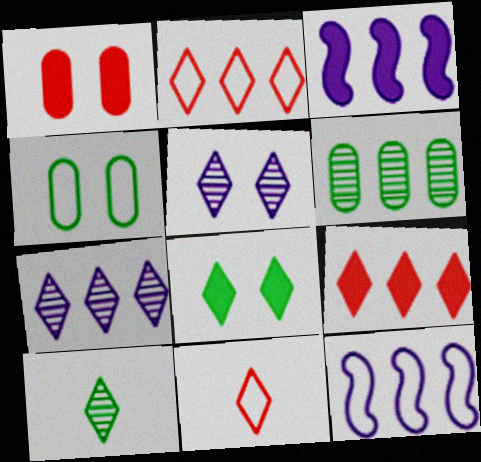[[1, 10, 12], 
[2, 3, 6], 
[4, 11, 12], 
[6, 9, 12], 
[7, 8, 11]]